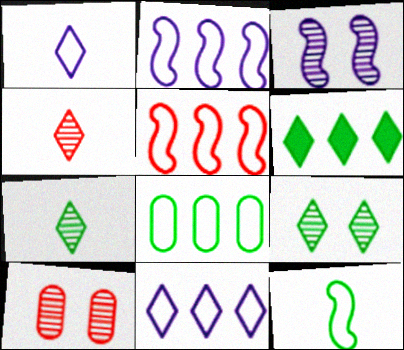[[3, 9, 10], 
[5, 8, 11]]